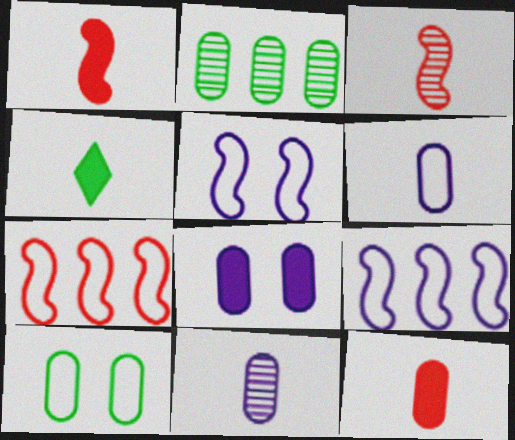[[3, 4, 6]]